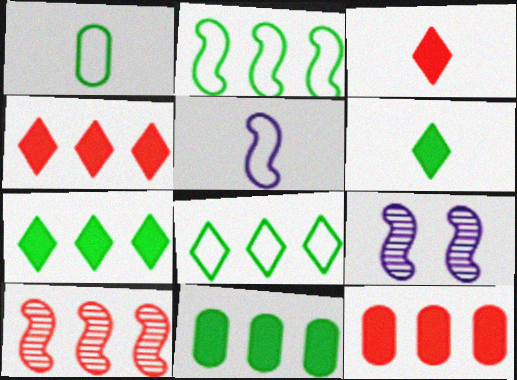[[1, 4, 9]]